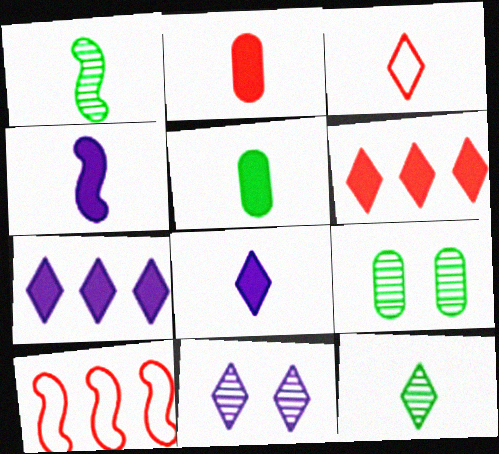[[3, 8, 12], 
[5, 10, 11], 
[8, 9, 10]]